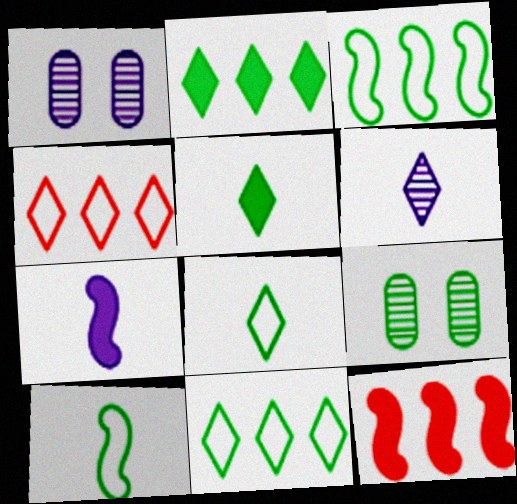[[1, 8, 12], 
[2, 9, 10], 
[3, 5, 9], 
[4, 7, 9]]